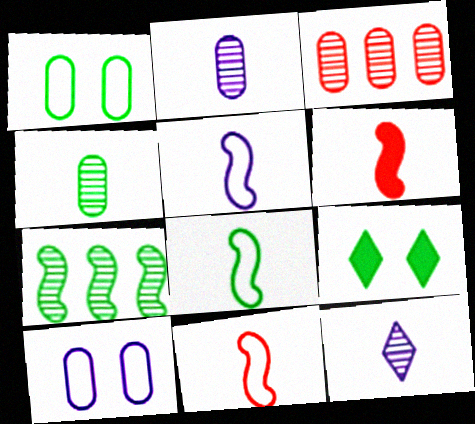[[3, 5, 9], 
[5, 8, 11]]